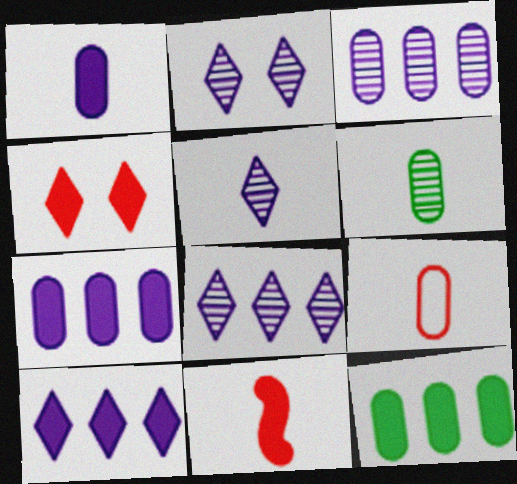[[1, 6, 9], 
[2, 5, 8]]